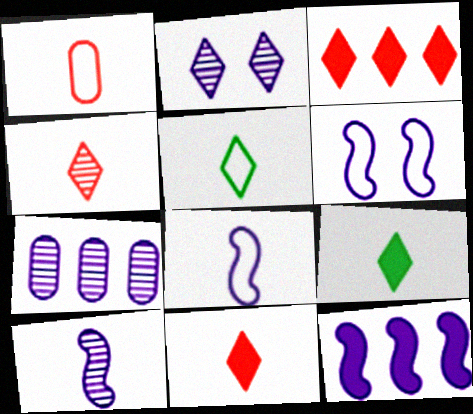[[1, 5, 8], 
[1, 9, 10], 
[2, 3, 5], 
[2, 7, 10], 
[6, 10, 12]]